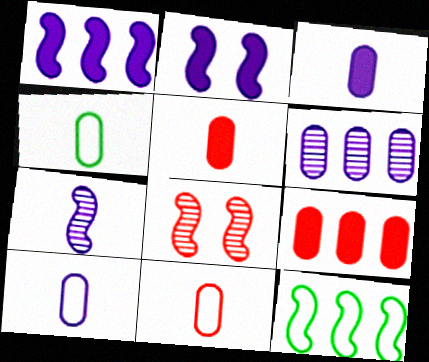[[4, 10, 11]]